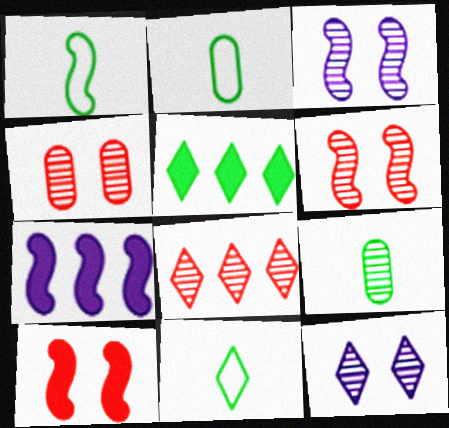[[1, 2, 11], 
[1, 6, 7], 
[3, 8, 9], 
[4, 7, 11]]